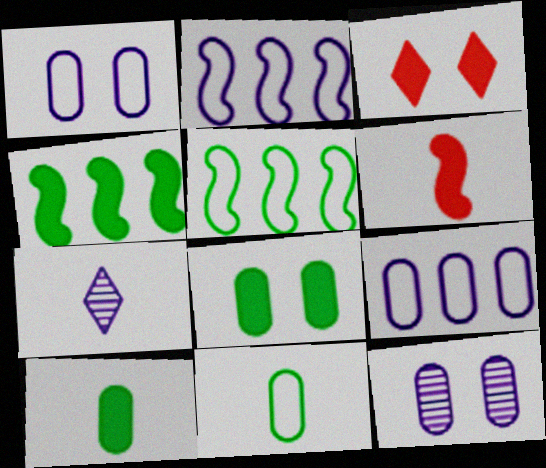[[6, 7, 11]]